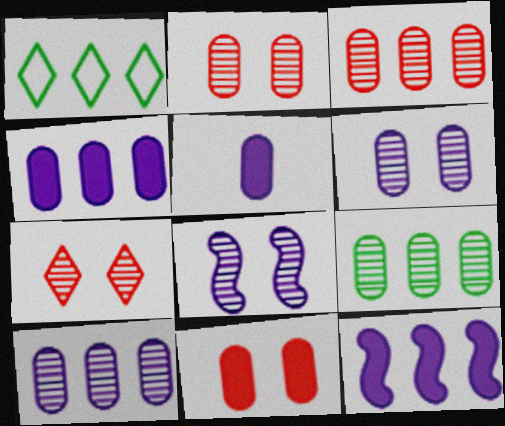[[1, 3, 12], 
[3, 9, 10]]